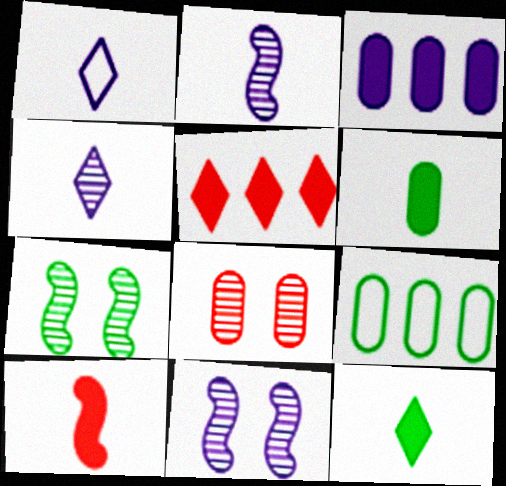[[1, 3, 11], 
[7, 9, 12]]